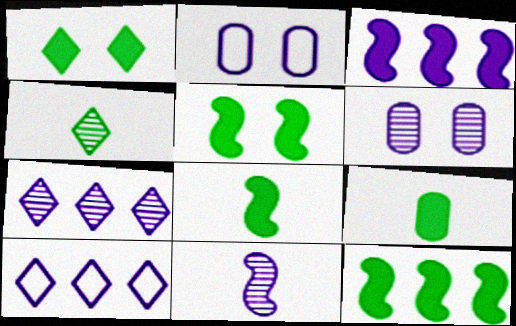[[1, 9, 12], 
[5, 8, 12], 
[6, 7, 11]]